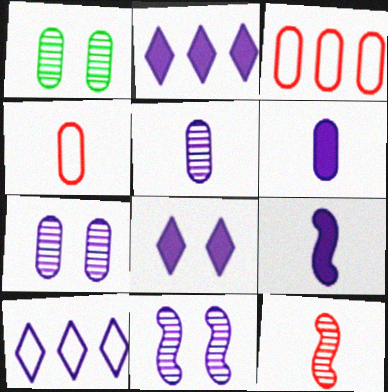[[1, 3, 6], 
[6, 10, 11], 
[7, 9, 10]]